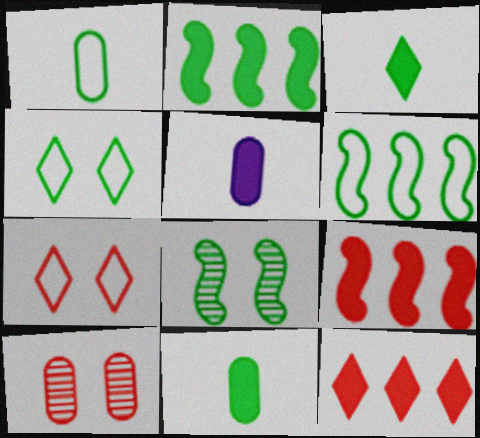[[1, 4, 6]]